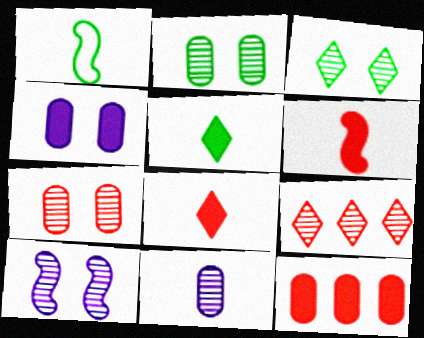[[1, 4, 9], 
[1, 8, 11], 
[3, 7, 10]]